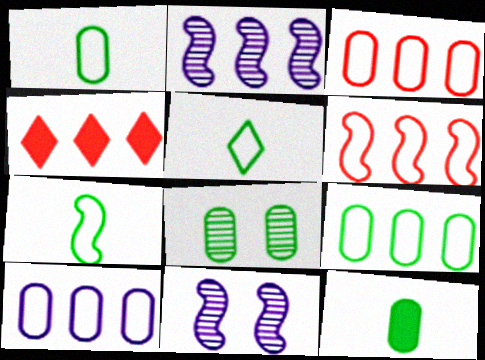[[1, 4, 11], 
[1, 5, 7], 
[2, 4, 9], 
[3, 9, 10], 
[8, 9, 12]]